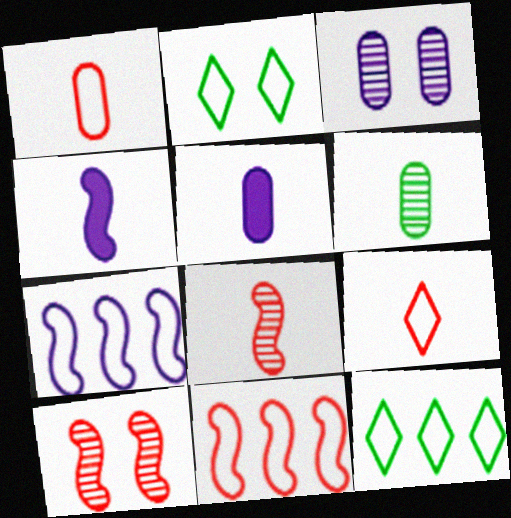[[1, 2, 7], 
[1, 5, 6], 
[4, 6, 9], 
[5, 10, 12]]